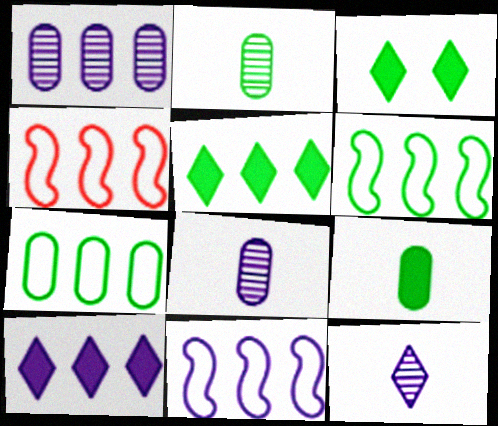[[1, 4, 5], 
[1, 10, 11], 
[2, 3, 6], 
[3, 4, 8], 
[4, 6, 11]]